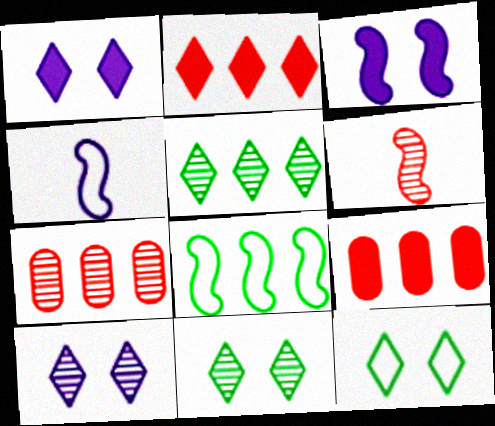[[3, 6, 8], 
[4, 9, 11]]